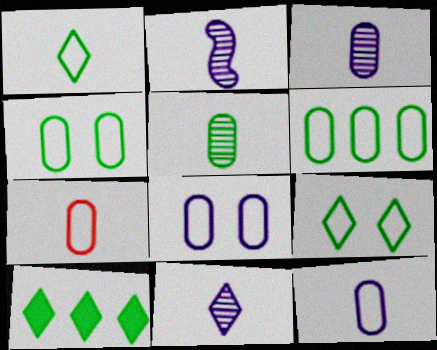[[2, 3, 11], 
[6, 7, 8]]